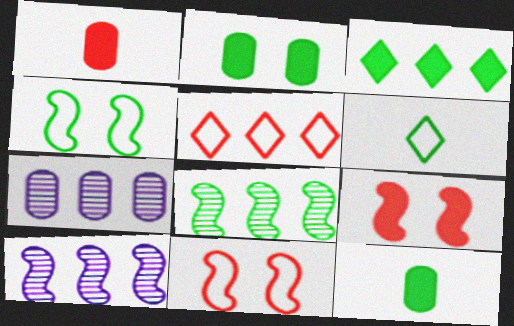[[2, 6, 8], 
[6, 7, 9]]